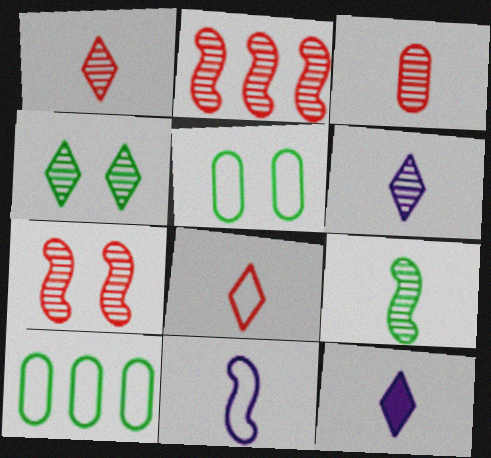[[2, 5, 12], 
[3, 6, 9], 
[7, 10, 12]]